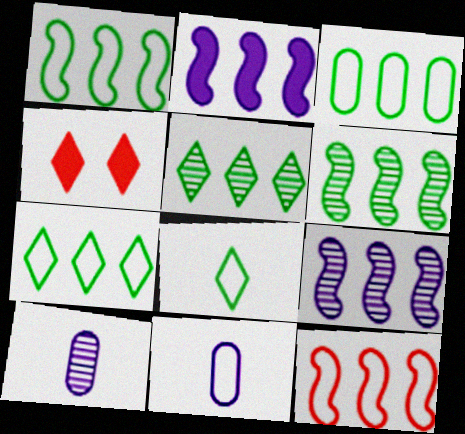[[1, 3, 7], 
[1, 4, 10], 
[2, 6, 12], 
[4, 6, 11]]